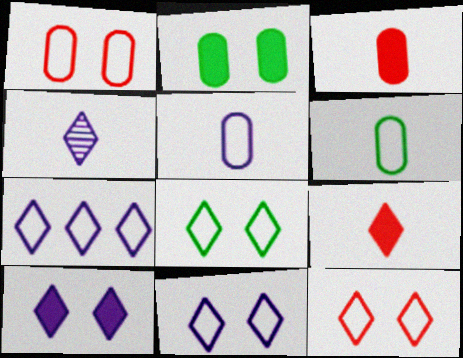[[4, 7, 10], 
[8, 11, 12]]